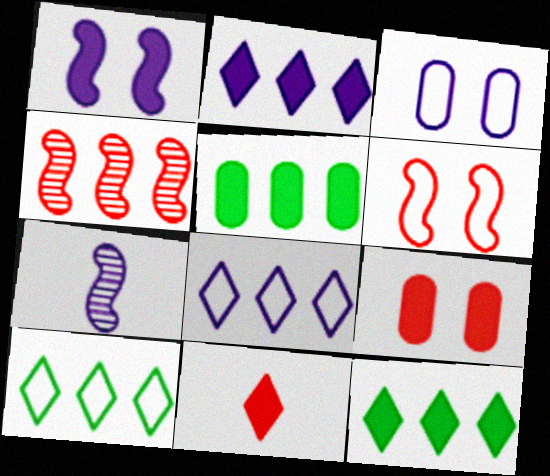[[1, 5, 11], 
[2, 3, 7], 
[4, 5, 8], 
[7, 9, 10]]